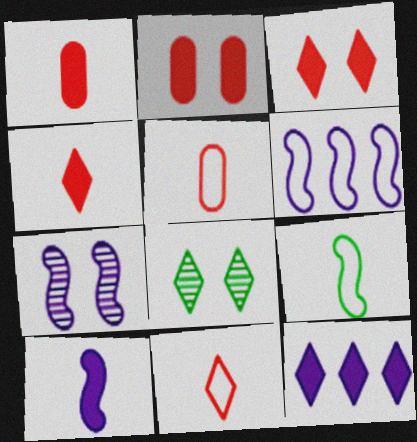[[1, 6, 8], 
[6, 7, 10], 
[8, 11, 12]]